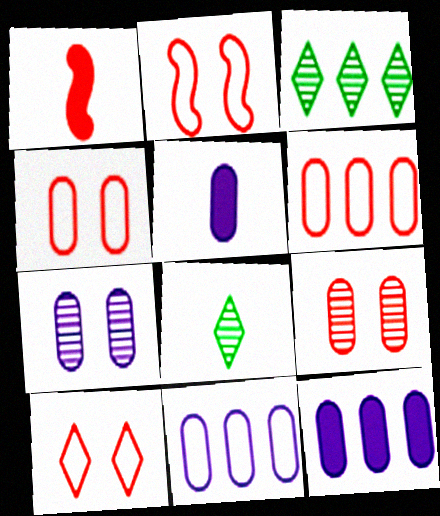[[2, 3, 5], 
[2, 4, 10], 
[2, 8, 12], 
[5, 7, 11]]